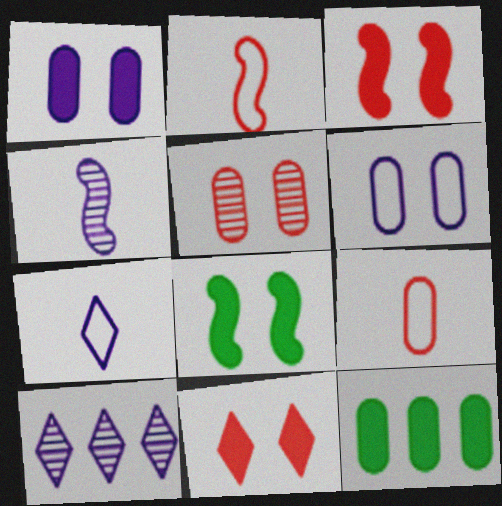[[1, 8, 11], 
[8, 9, 10]]